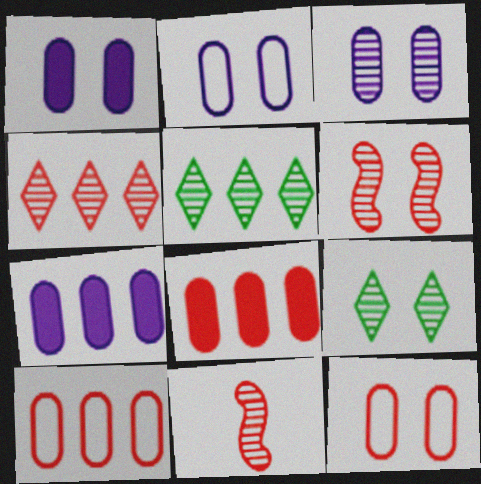[[1, 2, 3], 
[3, 5, 11], 
[3, 6, 9]]